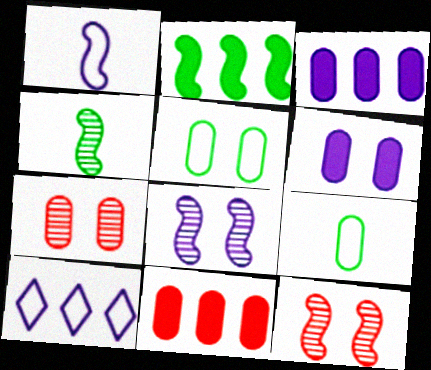[[1, 2, 12], 
[3, 7, 9], 
[5, 6, 7]]